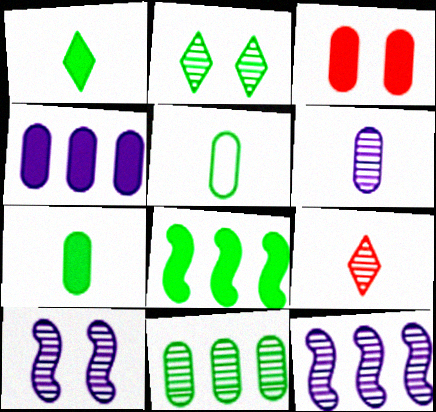[[2, 5, 8], 
[3, 4, 7], 
[9, 10, 11]]